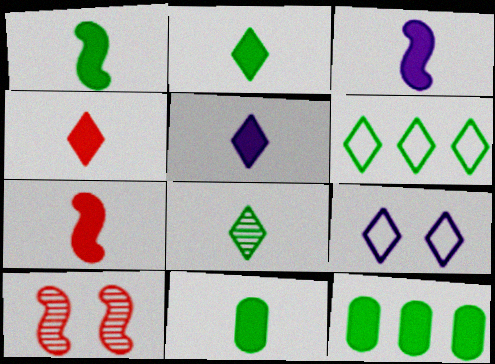[[1, 2, 11], 
[1, 3, 7], 
[2, 4, 5], 
[3, 4, 11], 
[5, 7, 11]]